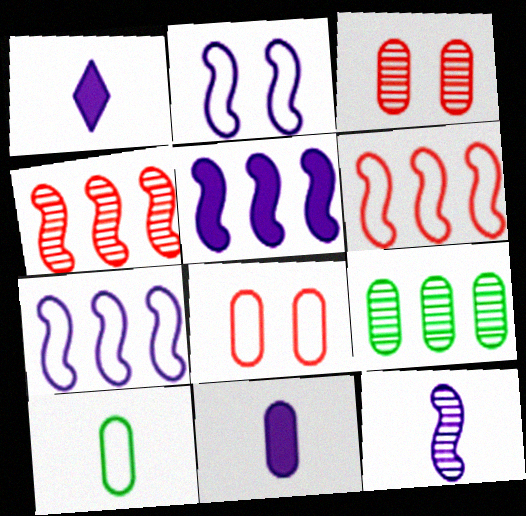[[2, 5, 12], 
[8, 9, 11]]